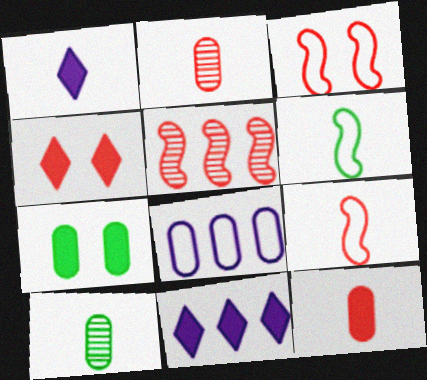[[1, 2, 6], 
[1, 9, 10], 
[2, 7, 8], 
[3, 10, 11]]